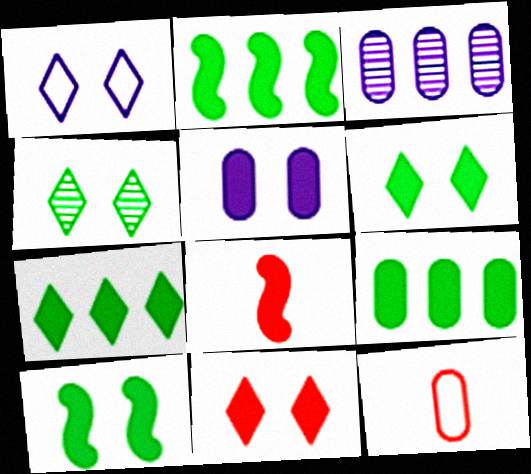[[1, 4, 11], 
[2, 7, 9], 
[5, 7, 8], 
[5, 10, 11]]